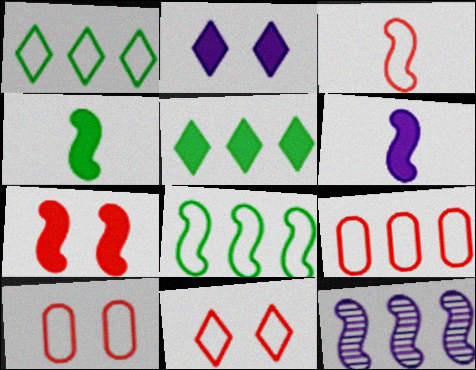[[3, 9, 11], 
[5, 9, 12]]